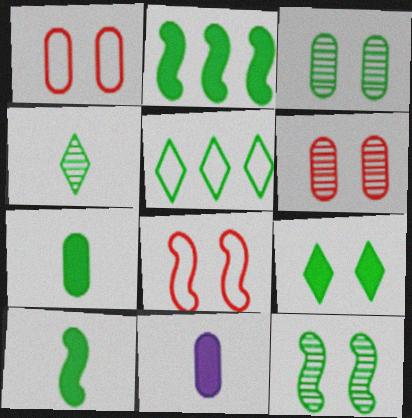[[2, 7, 9], 
[3, 5, 10], 
[4, 5, 9], 
[5, 7, 12]]